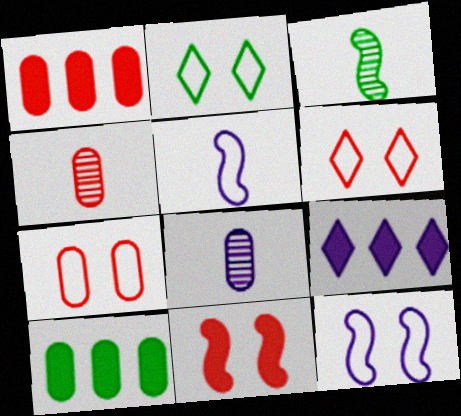[[1, 4, 7], 
[2, 3, 10], 
[2, 7, 12], 
[3, 7, 9], 
[7, 8, 10], 
[8, 9, 12]]